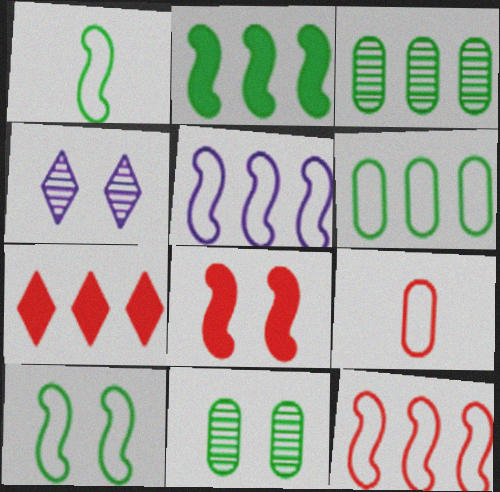[[2, 4, 9], 
[3, 5, 7]]